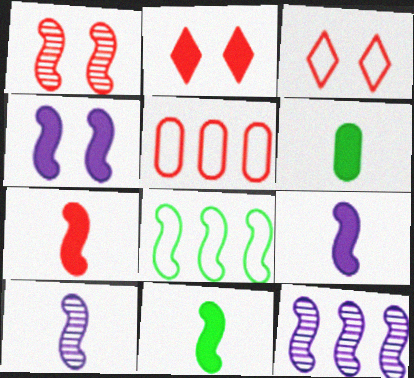[[1, 8, 9], 
[3, 6, 12], 
[7, 9, 11]]